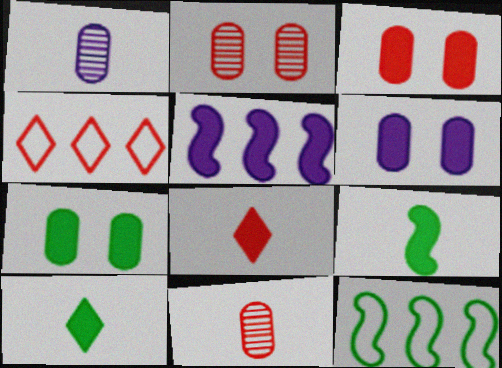[[3, 5, 10], 
[3, 6, 7], 
[5, 7, 8]]